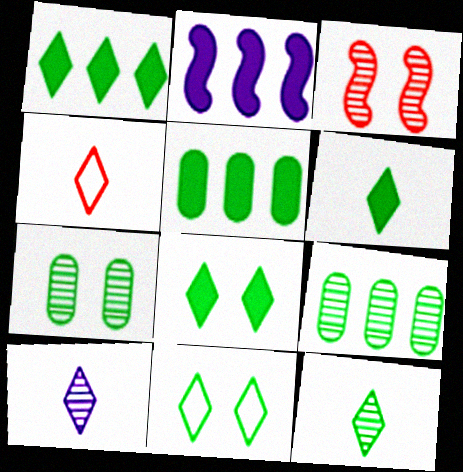[[1, 6, 8], 
[1, 11, 12], 
[2, 4, 7], 
[3, 9, 10], 
[4, 6, 10]]